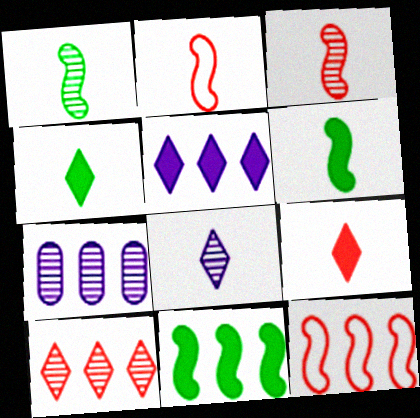[]